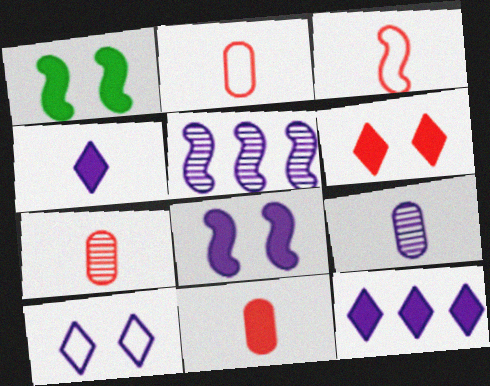[[1, 3, 5], 
[1, 11, 12], 
[2, 7, 11]]